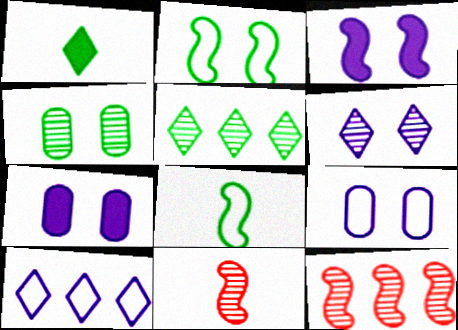[[1, 9, 12], 
[3, 6, 9], 
[3, 8, 12]]